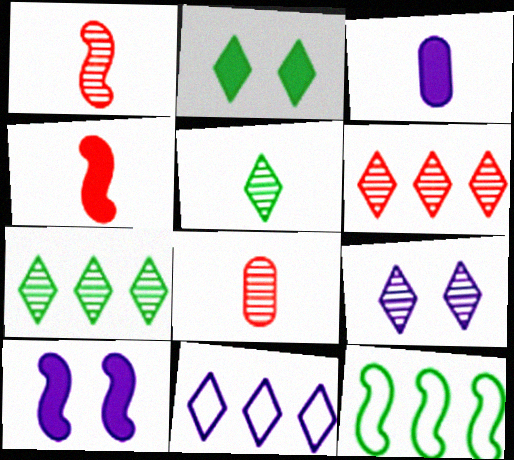[[1, 10, 12], 
[5, 6, 9]]